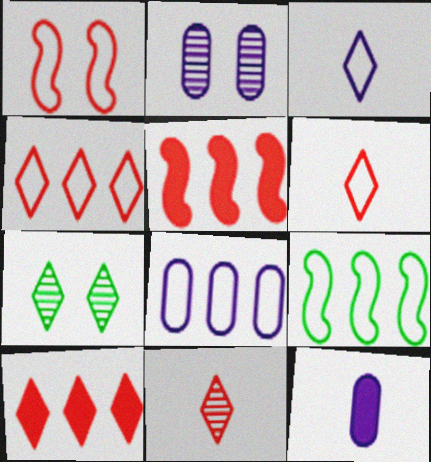[[2, 8, 12], 
[3, 7, 10], 
[4, 8, 9]]